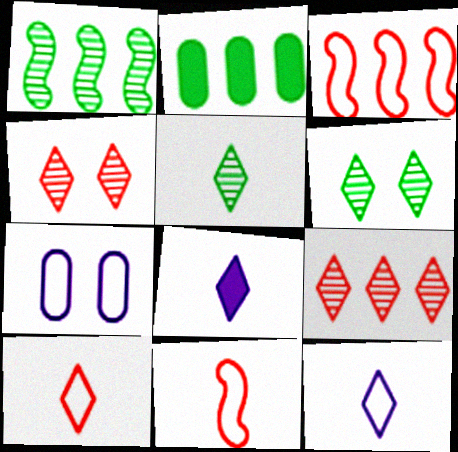[[5, 8, 10]]